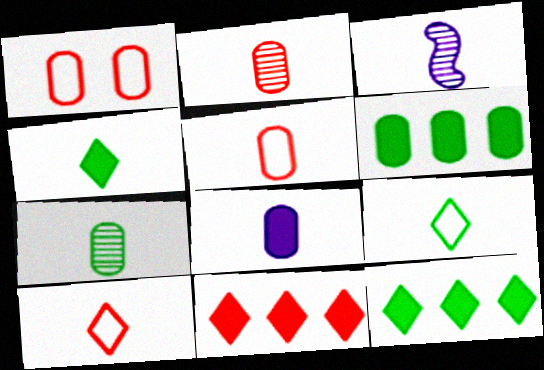[[1, 3, 12], 
[3, 4, 5], 
[5, 7, 8]]